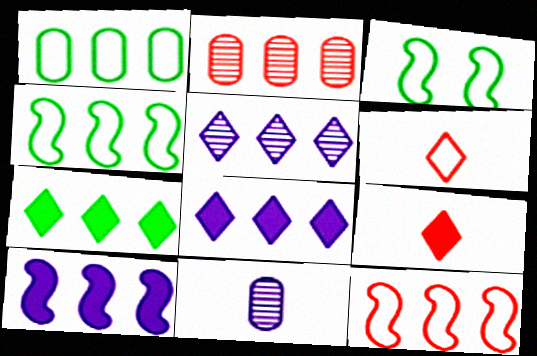[[2, 4, 8]]